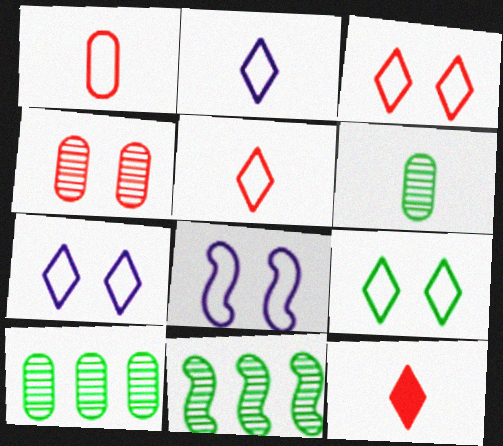[[3, 7, 9], 
[8, 10, 12]]